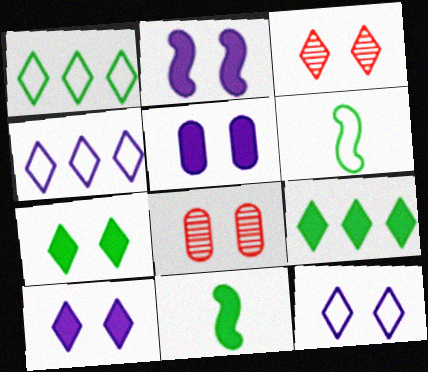[[2, 5, 10], 
[3, 7, 12], 
[4, 8, 11]]